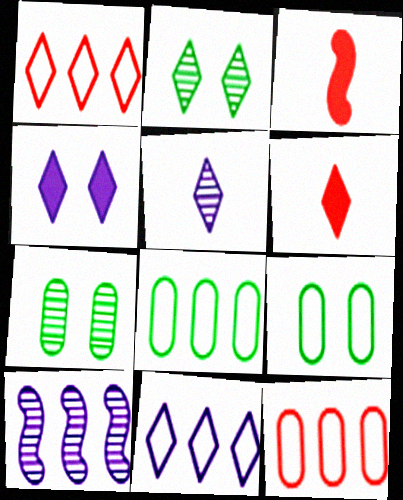[[2, 6, 11], 
[3, 7, 11], 
[4, 5, 11], 
[6, 9, 10]]